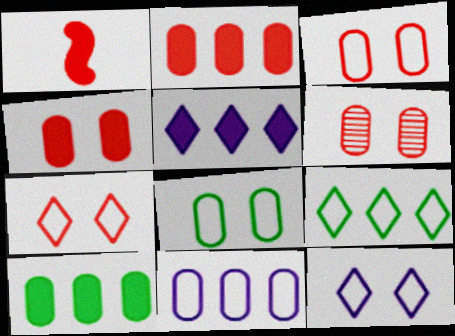[[3, 4, 6]]